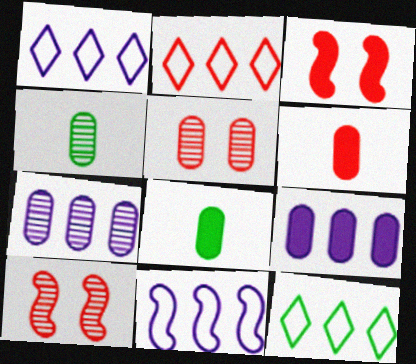[[1, 2, 12], 
[1, 3, 4], 
[1, 8, 10], 
[2, 6, 10], 
[4, 5, 7]]